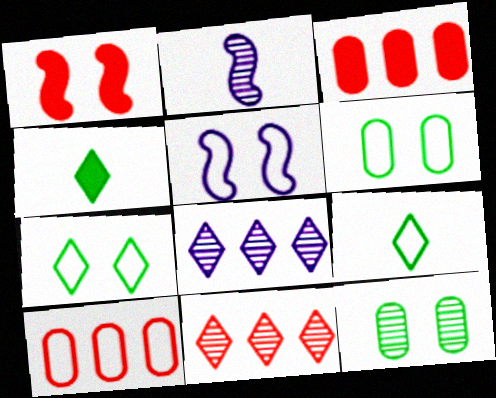[[2, 3, 7], 
[2, 11, 12], 
[5, 9, 10]]